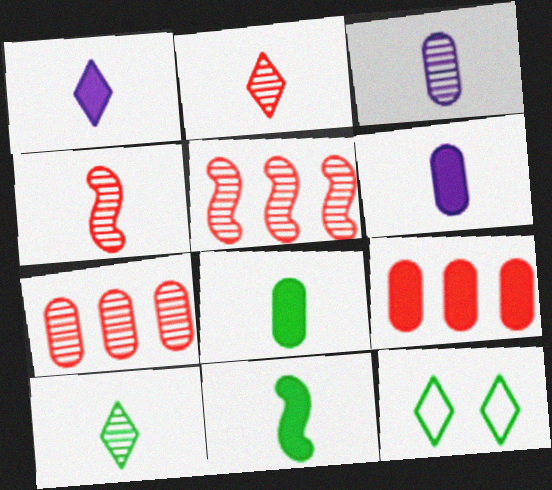[[3, 4, 10], 
[5, 6, 12]]